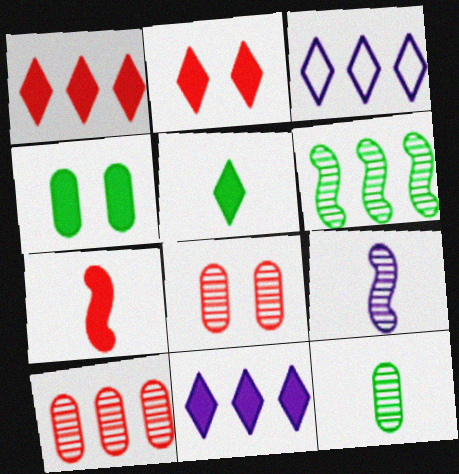[[2, 5, 11], 
[4, 7, 11]]